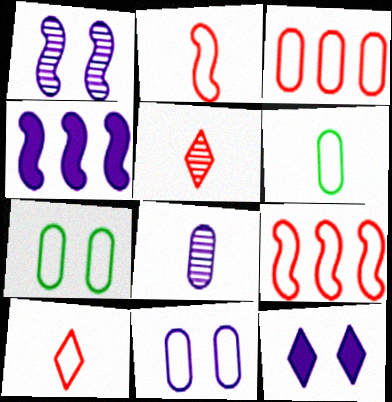[[1, 11, 12], 
[3, 6, 11], 
[4, 5, 7]]